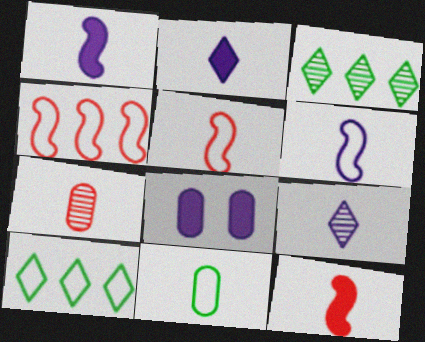[[3, 5, 8], 
[9, 11, 12]]